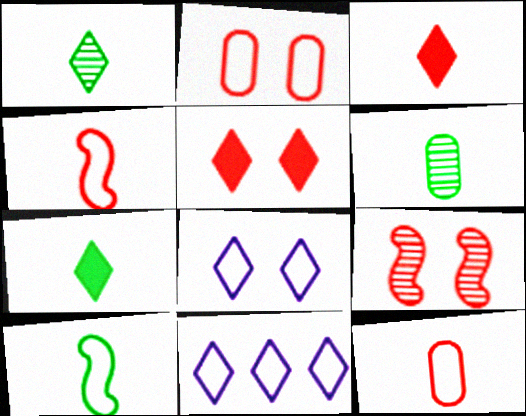[[1, 5, 11], 
[2, 5, 9], 
[2, 10, 11], 
[6, 7, 10]]